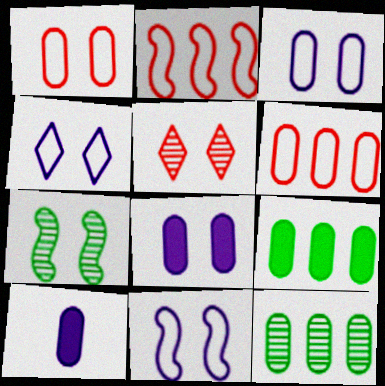[[1, 10, 12], 
[3, 4, 11]]